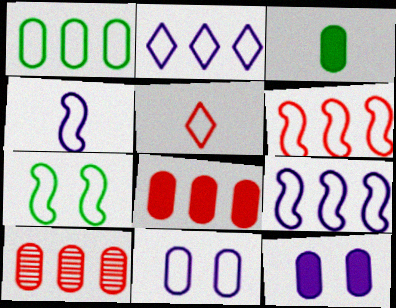[[1, 2, 6], 
[2, 4, 11], 
[3, 8, 12], 
[3, 10, 11], 
[4, 6, 7]]